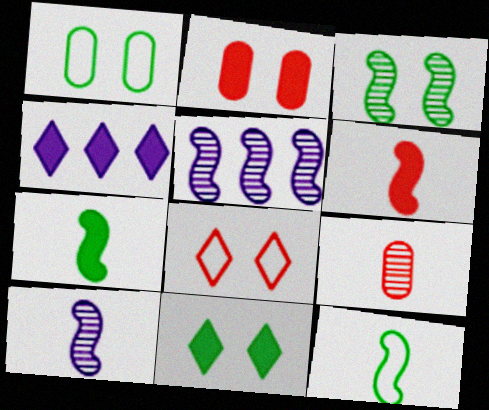[[1, 3, 11], 
[2, 4, 7], 
[6, 10, 12]]